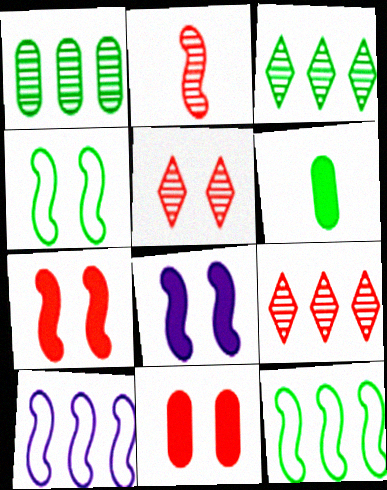[[2, 8, 12], 
[3, 4, 6], 
[5, 6, 10]]